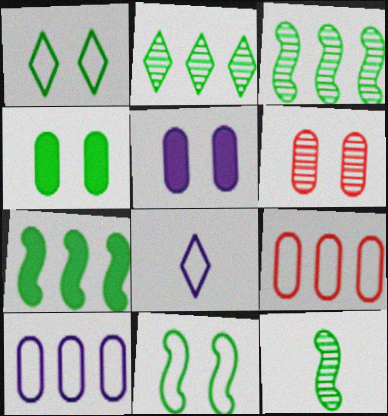[[6, 7, 8], 
[7, 11, 12], 
[8, 9, 11]]